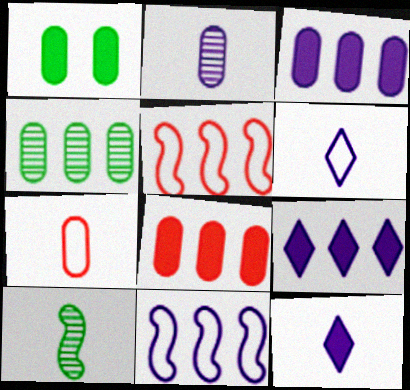[[4, 5, 9], 
[7, 10, 12]]